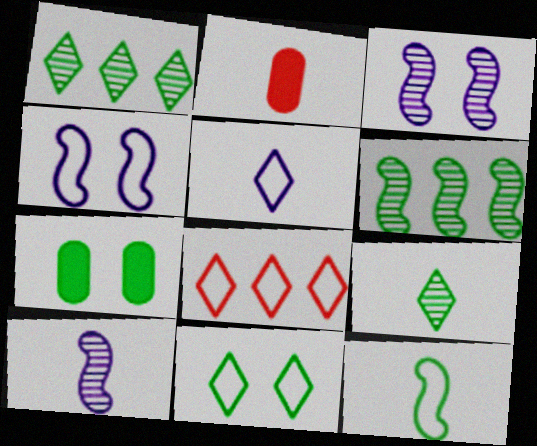[[1, 2, 4], 
[1, 7, 12], 
[5, 8, 11], 
[7, 8, 10]]